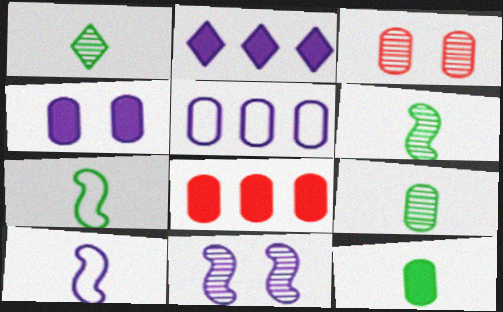[[1, 6, 9], 
[1, 7, 12], 
[2, 3, 7], 
[3, 5, 12], 
[4, 8, 12]]